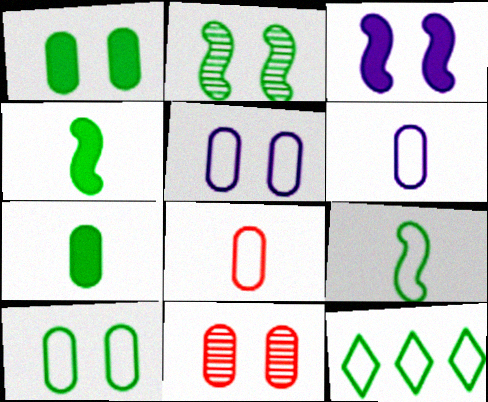[[1, 5, 11], 
[2, 7, 12], 
[9, 10, 12]]